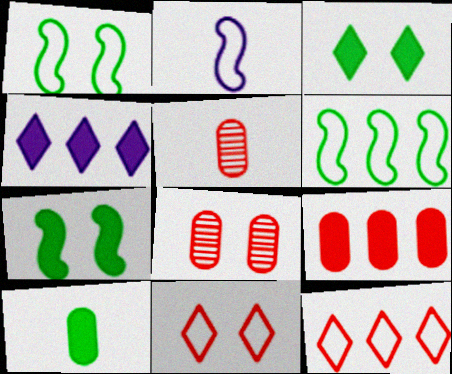[[1, 4, 5]]